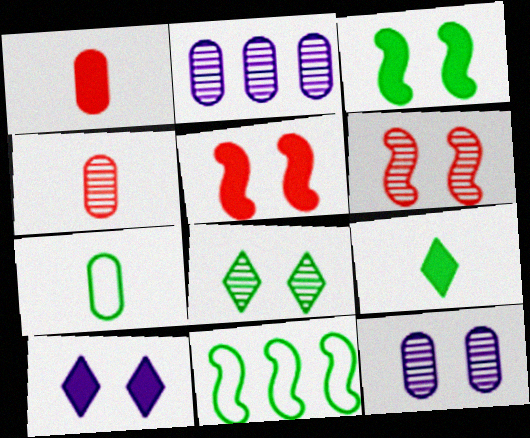[[4, 10, 11], 
[6, 8, 12]]